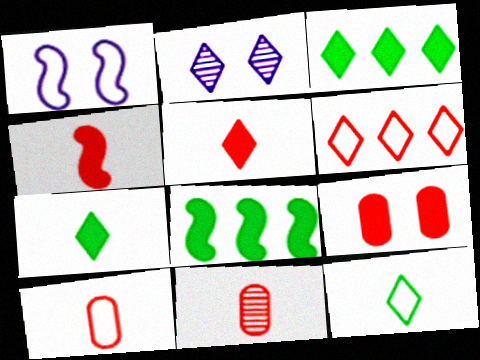[[1, 3, 11], 
[2, 6, 7], 
[2, 8, 10]]